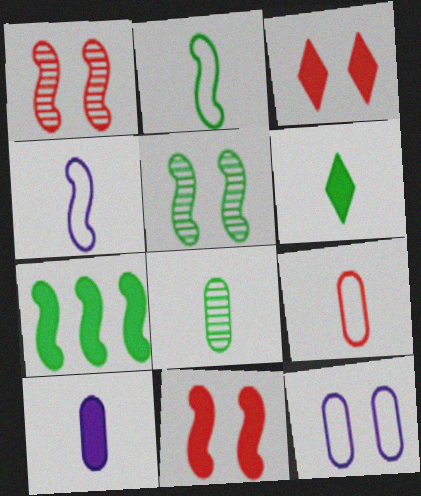[[1, 4, 7], 
[2, 5, 7], 
[2, 6, 8], 
[3, 5, 12], 
[3, 7, 10], 
[8, 9, 10]]